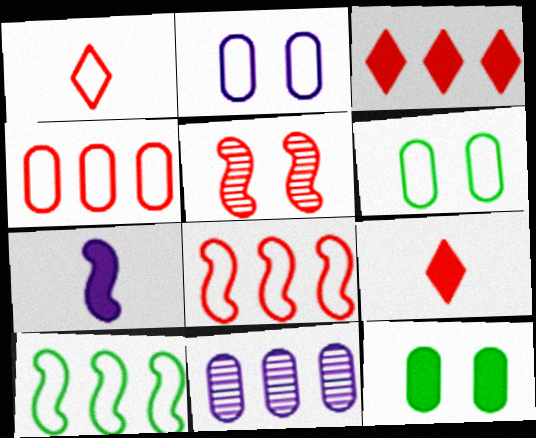[[1, 2, 10], 
[3, 7, 12], 
[3, 10, 11], 
[4, 5, 9], 
[5, 7, 10]]